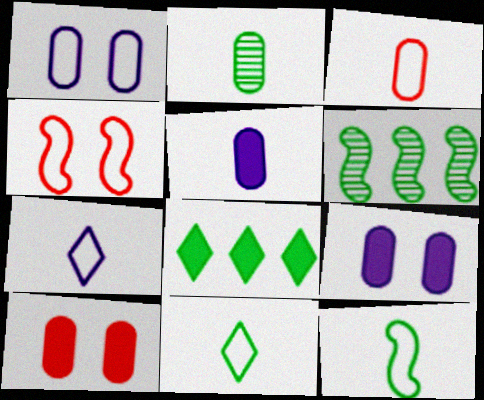[[2, 3, 5], 
[3, 7, 12], 
[6, 7, 10]]